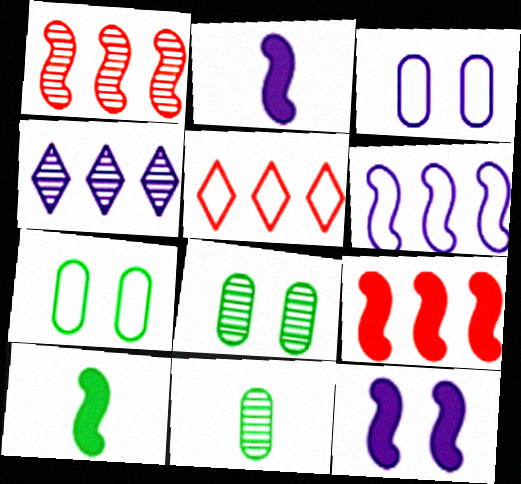[[2, 3, 4], 
[2, 5, 8], 
[5, 11, 12], 
[9, 10, 12]]